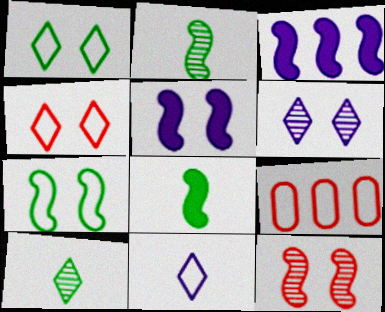[[5, 7, 12], 
[5, 9, 10], 
[6, 8, 9], 
[7, 9, 11]]